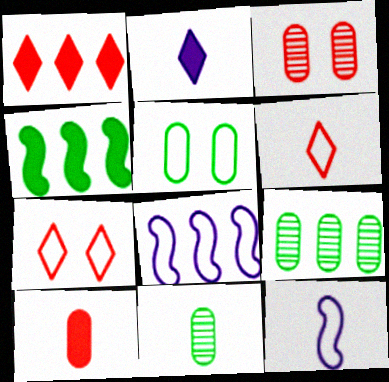[[1, 8, 9], 
[5, 6, 8]]